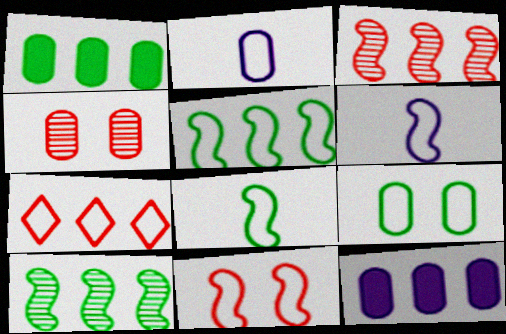[[1, 2, 4], 
[5, 6, 11], 
[6, 7, 9], 
[7, 10, 12]]